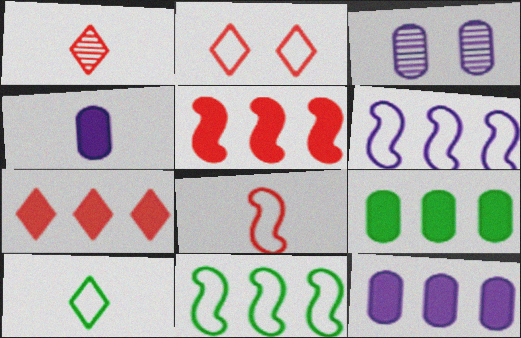[[1, 2, 7], 
[3, 5, 10]]